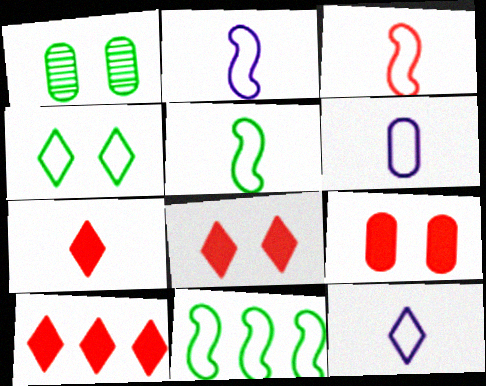[[1, 2, 10], 
[2, 3, 5], 
[2, 6, 12], 
[7, 8, 10]]